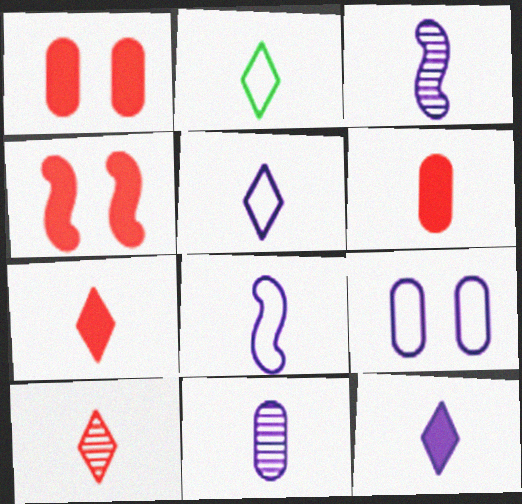[[2, 3, 6], 
[2, 10, 12], 
[8, 11, 12]]